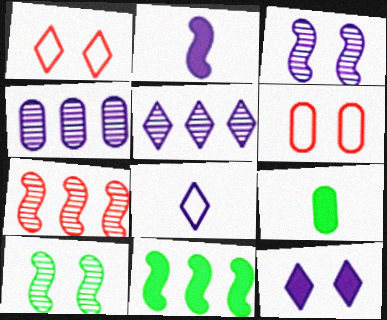[[4, 6, 9], 
[5, 8, 12], 
[6, 10, 12]]